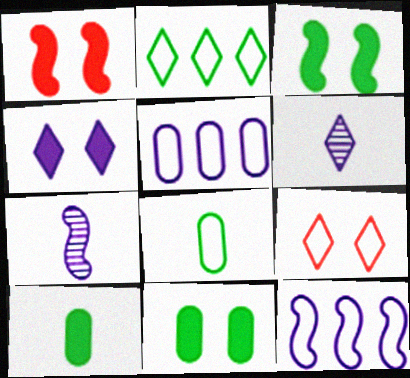[[1, 4, 11], 
[4, 5, 7], 
[8, 9, 12]]